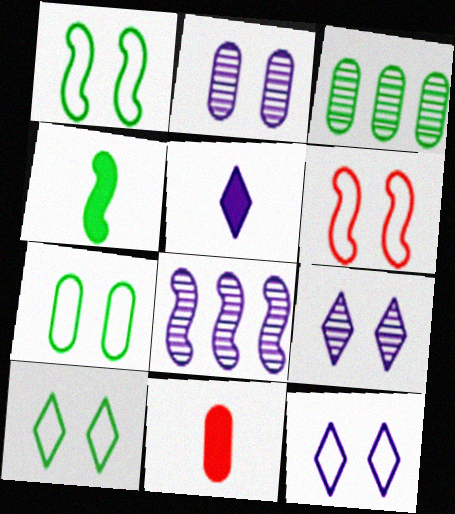[[1, 7, 10], 
[3, 4, 10], 
[3, 5, 6], 
[4, 5, 11], 
[4, 6, 8], 
[6, 7, 12], 
[8, 10, 11]]